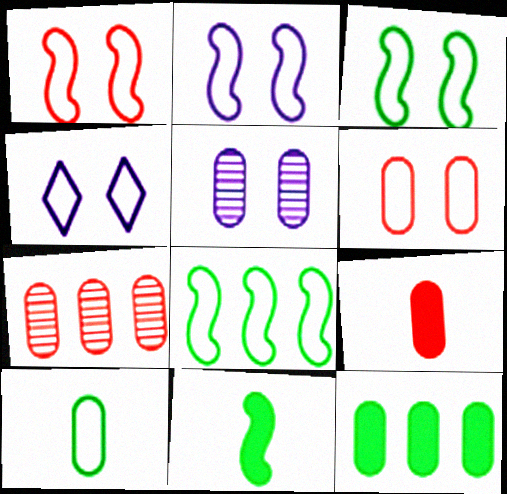[[1, 2, 3], 
[3, 4, 6], 
[4, 7, 11], 
[6, 7, 9]]